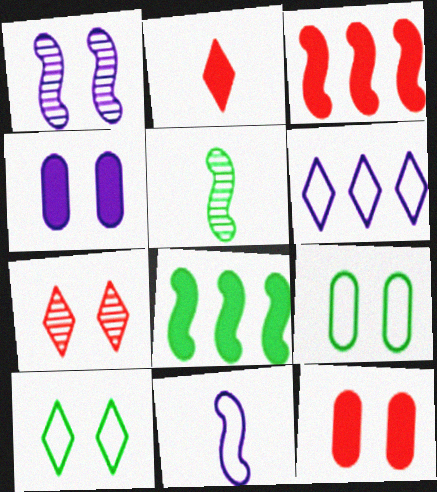[[1, 10, 12], 
[2, 3, 12], 
[2, 4, 8], 
[5, 6, 12]]